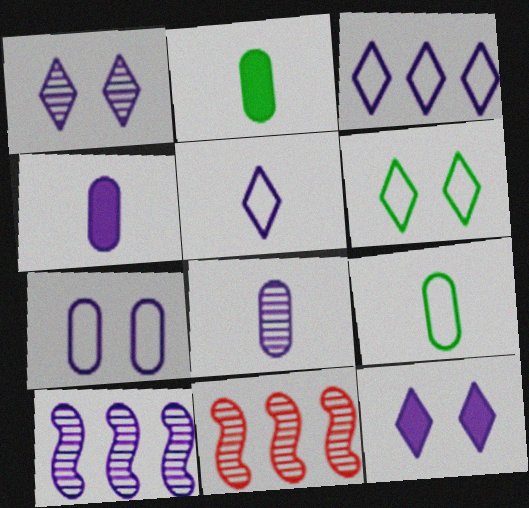[[1, 8, 10], 
[4, 6, 11], 
[9, 11, 12]]